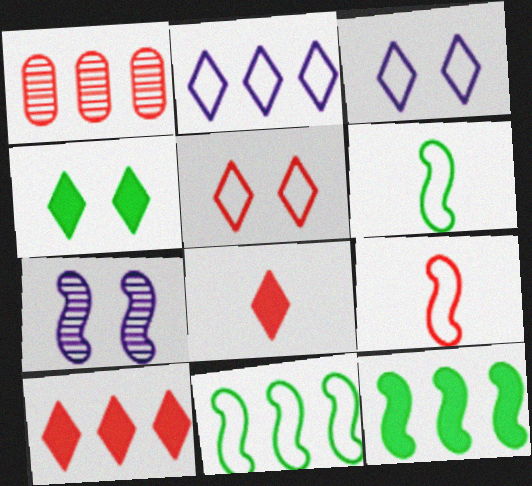[[1, 2, 12], 
[7, 9, 12]]